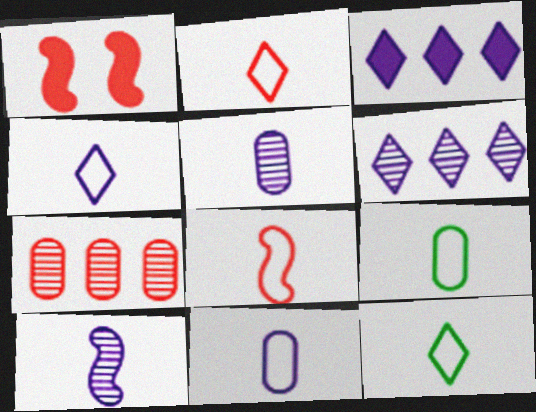[[1, 2, 7], 
[1, 6, 9], 
[2, 4, 12], 
[4, 8, 9], 
[8, 11, 12]]